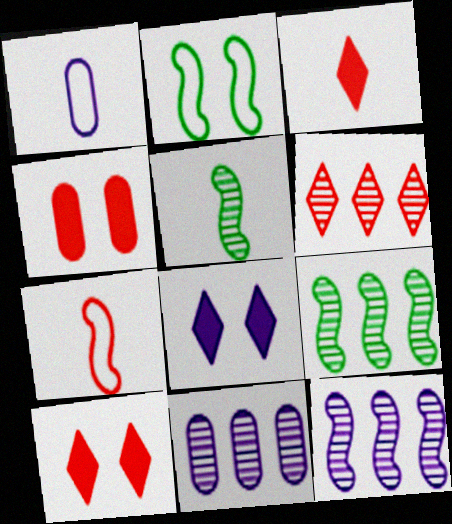[[1, 3, 5], 
[1, 8, 12], 
[1, 9, 10], 
[2, 3, 11], 
[4, 6, 7], 
[6, 9, 11]]